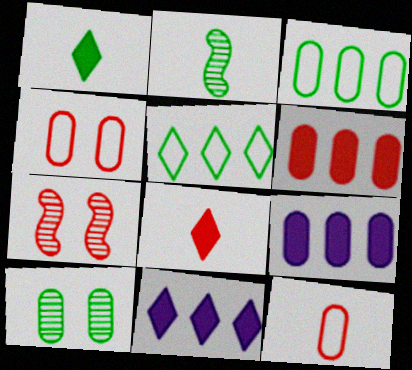[[2, 4, 11], 
[9, 10, 12]]